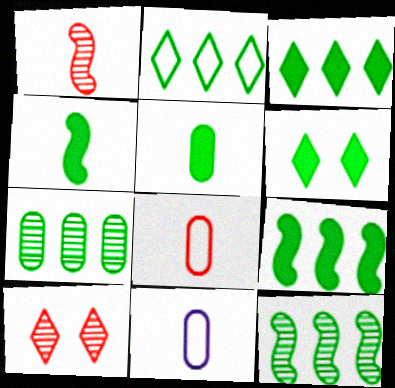[[2, 7, 9], 
[5, 6, 9], 
[9, 10, 11]]